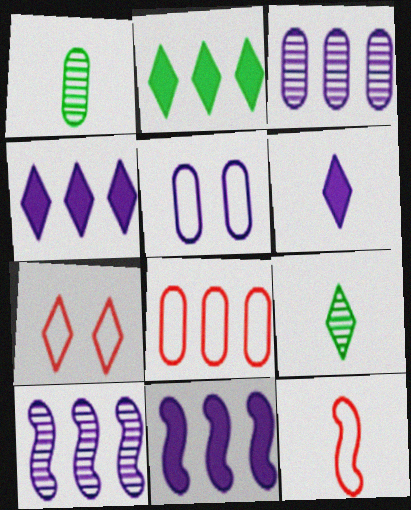[[1, 6, 12], 
[1, 7, 11], 
[2, 8, 10], 
[4, 7, 9], 
[5, 6, 10], 
[7, 8, 12]]